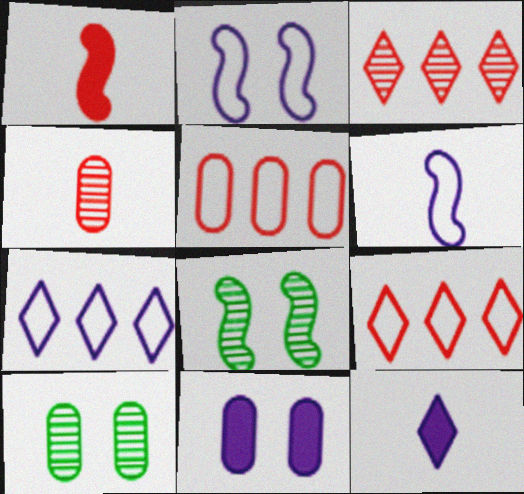[[1, 7, 10], 
[5, 8, 12]]